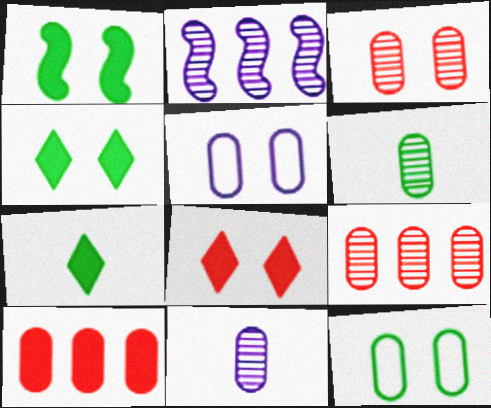[[5, 6, 10], 
[10, 11, 12]]